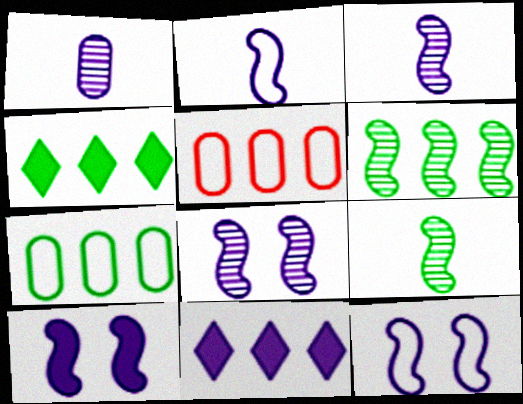[[1, 11, 12], 
[4, 6, 7], 
[5, 6, 11], 
[8, 10, 12]]